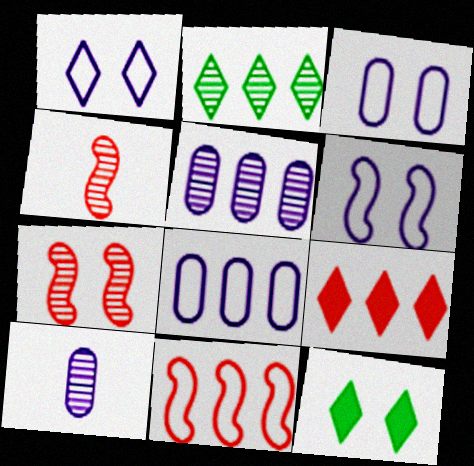[[1, 3, 6], 
[2, 7, 10], 
[3, 7, 12], 
[4, 8, 12], 
[10, 11, 12]]